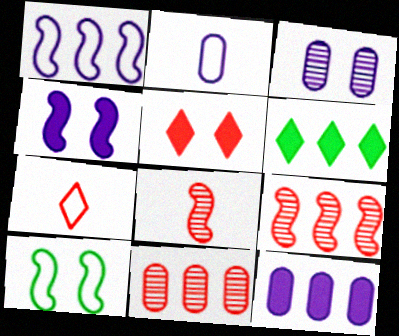[[1, 6, 11], 
[2, 3, 12], 
[3, 5, 10]]